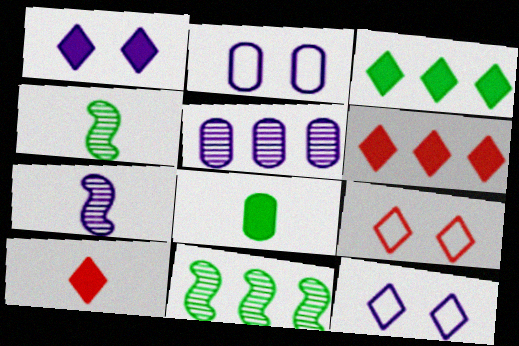[[1, 3, 10], 
[2, 4, 6], 
[2, 10, 11]]